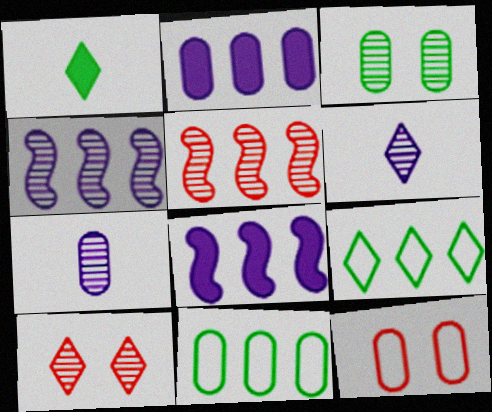[[1, 4, 12], 
[2, 5, 9], 
[3, 5, 6]]